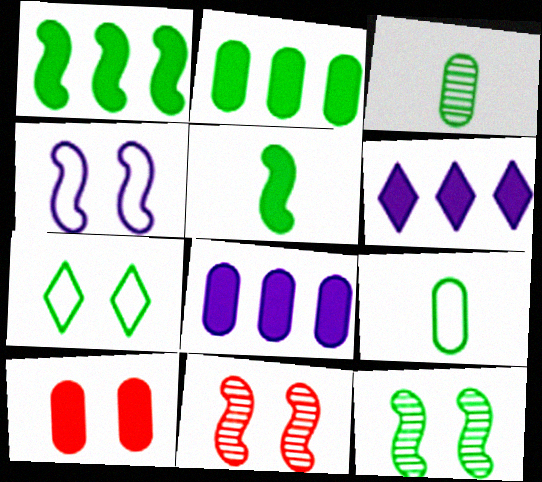[[1, 3, 7], 
[5, 6, 10], 
[6, 9, 11]]